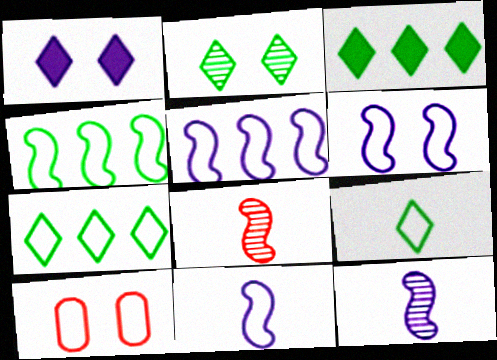[[2, 3, 9], 
[3, 10, 12], 
[5, 6, 11], 
[5, 9, 10], 
[7, 10, 11]]